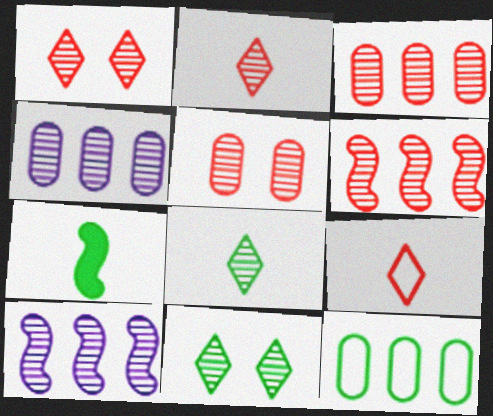[[2, 5, 6], 
[5, 8, 10], 
[7, 11, 12]]